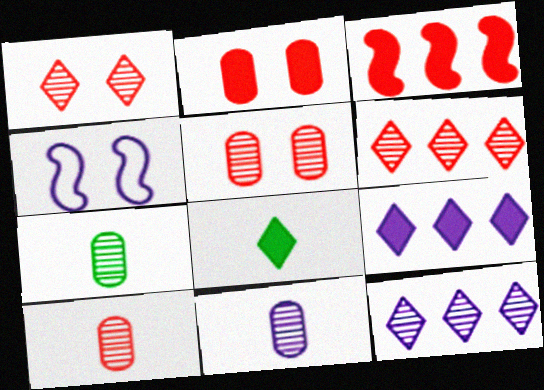[[4, 9, 11], 
[7, 10, 11]]